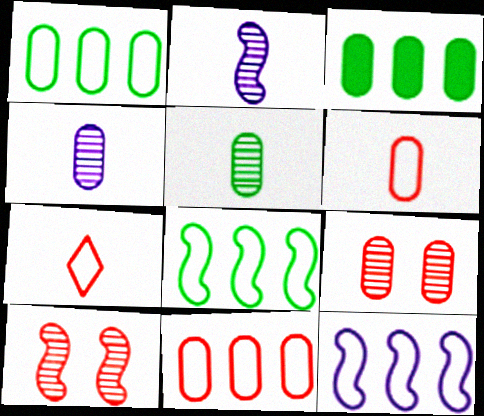[]